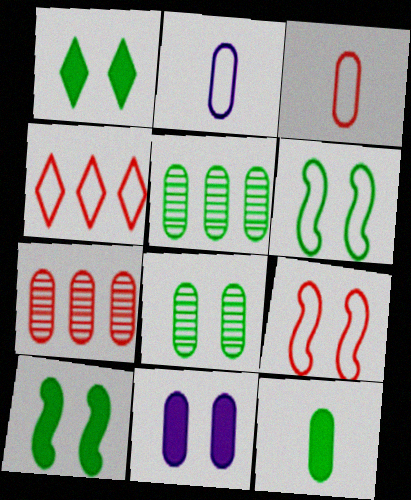[[1, 6, 8], 
[2, 4, 6], 
[3, 4, 9], 
[3, 5, 11]]